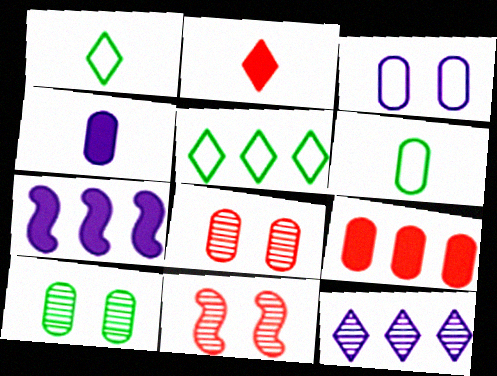[[1, 7, 8], 
[4, 5, 11]]